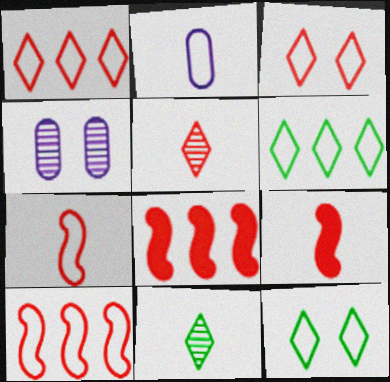[[2, 9, 11], 
[2, 10, 12], 
[4, 6, 9]]